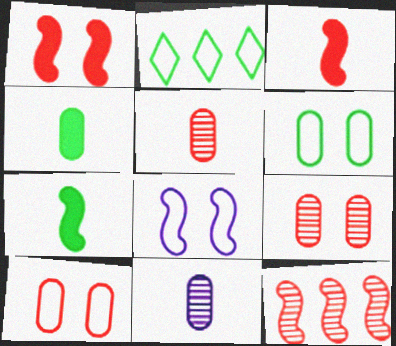[[1, 2, 11], 
[7, 8, 12]]